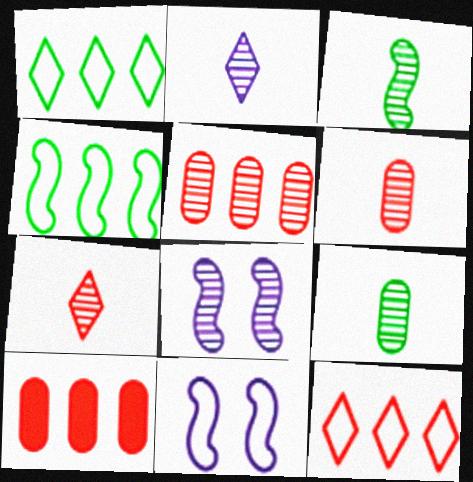[[2, 3, 6]]